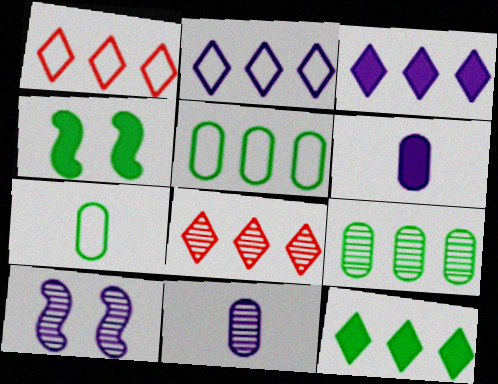[[1, 4, 11], 
[2, 6, 10], 
[2, 8, 12]]